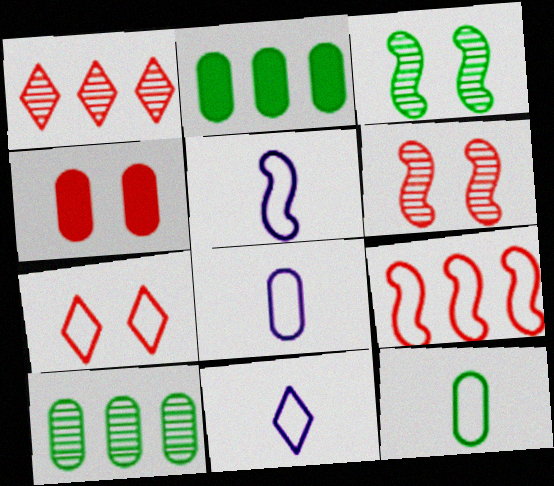[[2, 6, 11], 
[4, 6, 7], 
[4, 8, 10], 
[5, 8, 11]]